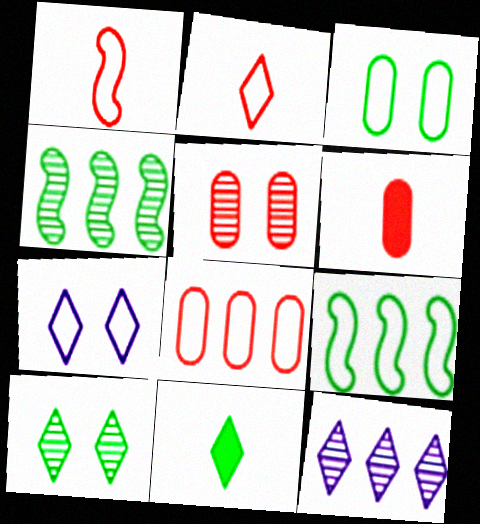[[3, 4, 11], 
[4, 6, 7], 
[5, 6, 8]]